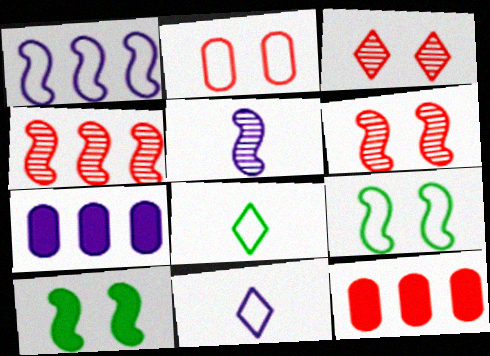[[1, 2, 8], 
[6, 7, 8]]